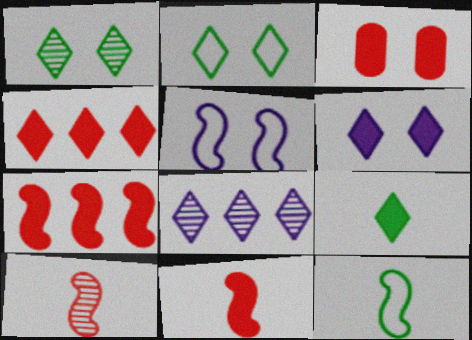[[1, 3, 5], 
[3, 4, 11], 
[3, 8, 12], 
[4, 6, 9]]